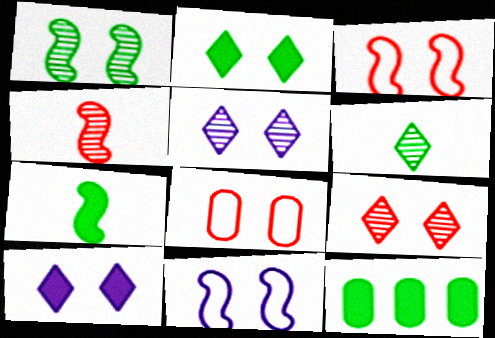[[1, 8, 10], 
[2, 7, 12]]